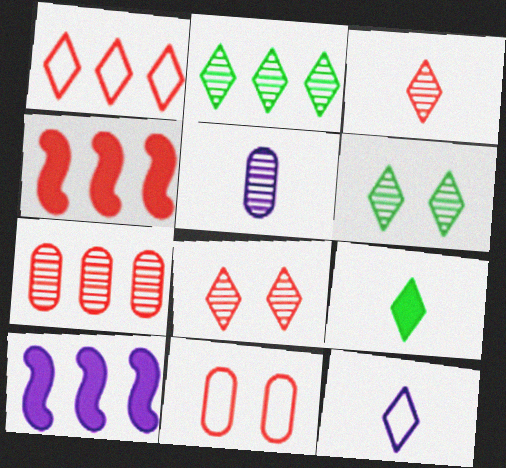[[1, 4, 7], 
[3, 4, 11], 
[3, 9, 12]]